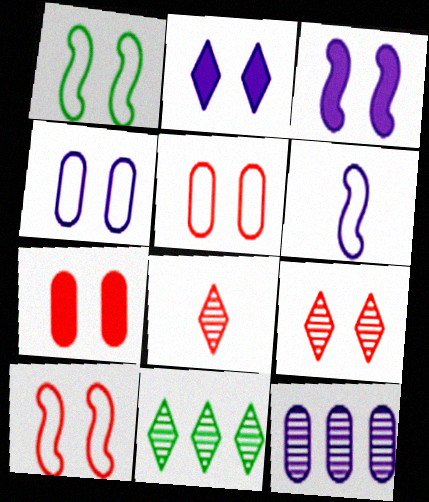[[2, 6, 12], 
[6, 7, 11], 
[7, 9, 10]]